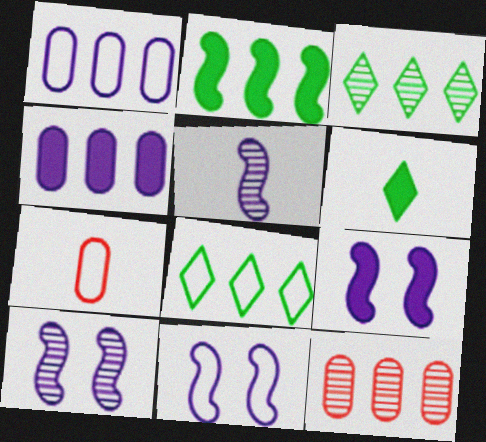[[3, 7, 9], 
[5, 6, 7], 
[6, 11, 12], 
[7, 8, 11], 
[9, 10, 11]]